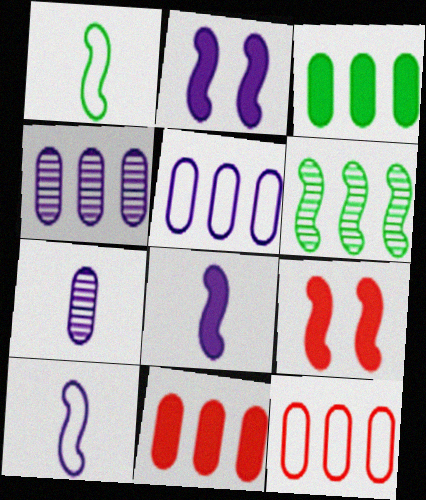[[3, 4, 12], 
[6, 9, 10]]